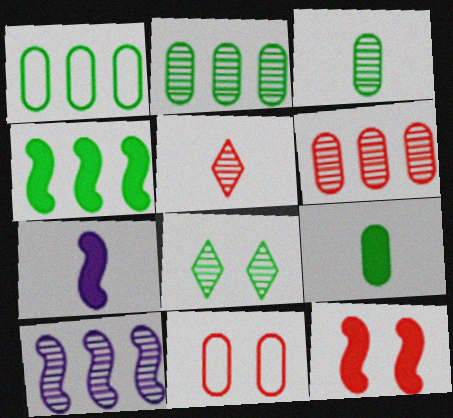[[4, 7, 12]]